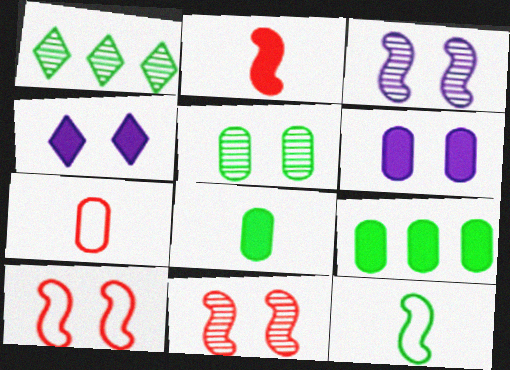[[2, 4, 9], 
[4, 5, 10]]